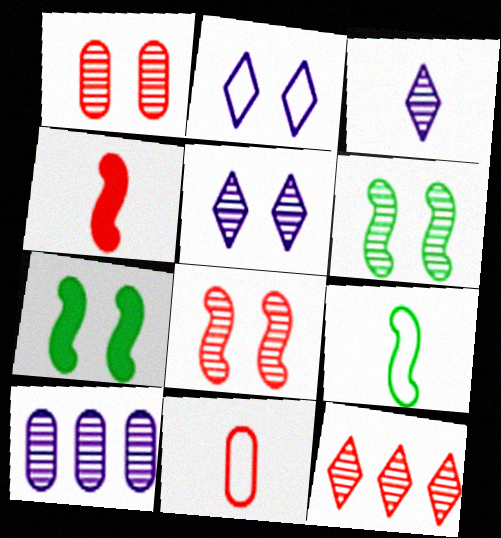[[1, 2, 7], 
[1, 5, 6]]